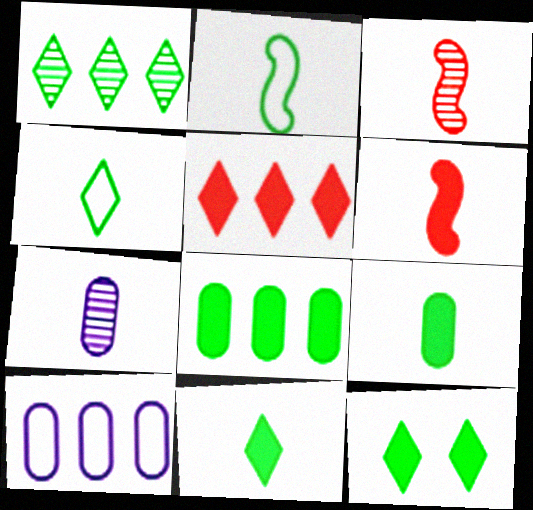[[1, 4, 12], 
[3, 10, 12], 
[4, 6, 7]]